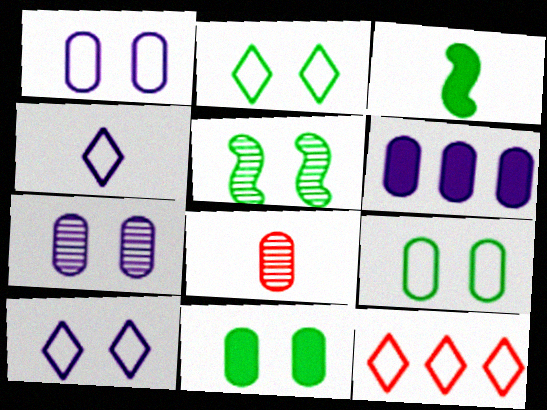[[2, 4, 12], 
[2, 5, 11], 
[3, 4, 8], 
[3, 7, 12], 
[6, 8, 9]]